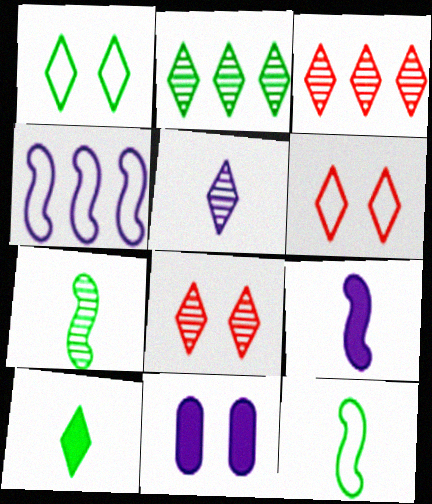[[1, 2, 10], 
[2, 5, 8], 
[3, 11, 12], 
[4, 5, 11]]